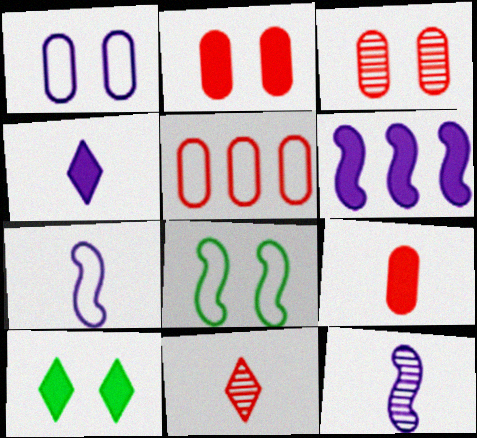[[3, 5, 9], 
[5, 10, 12], 
[6, 9, 10]]